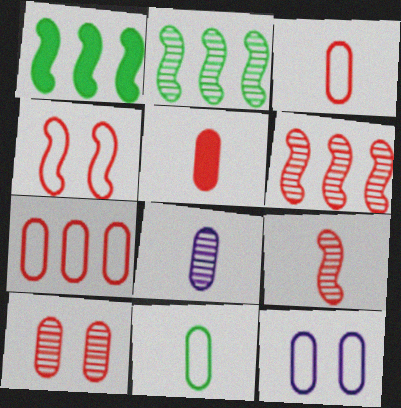[[5, 7, 10], 
[5, 8, 11], 
[7, 11, 12]]